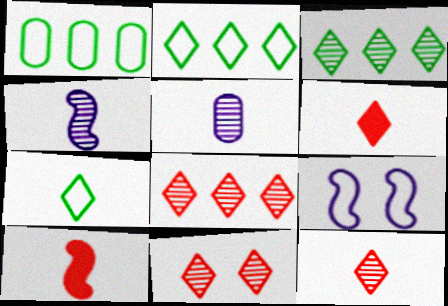[[5, 7, 10], 
[8, 11, 12]]